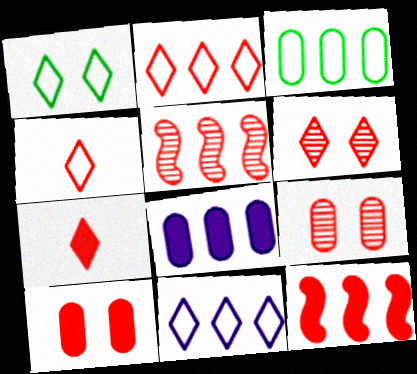[[1, 4, 11], 
[2, 6, 7], 
[4, 5, 10], 
[4, 9, 12], 
[7, 10, 12]]